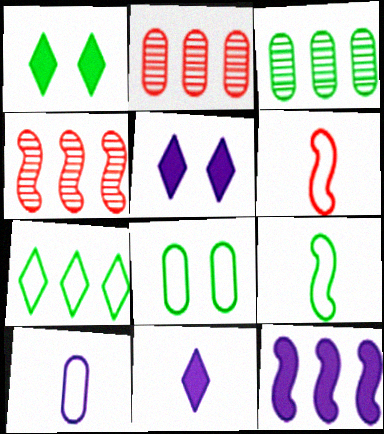[[1, 3, 9], 
[1, 4, 10], 
[2, 5, 9], 
[2, 7, 12], 
[3, 5, 6], 
[4, 8, 11], 
[7, 8, 9]]